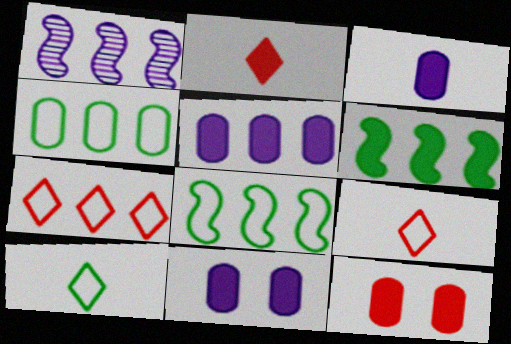[[1, 10, 12], 
[2, 6, 11], 
[3, 5, 11]]